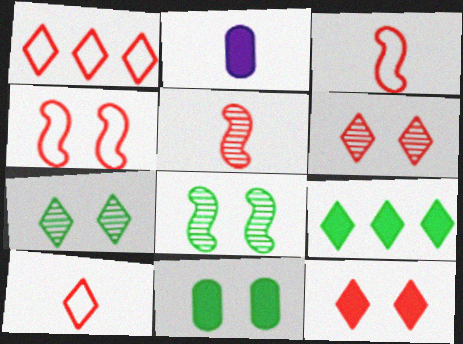[[1, 2, 8]]